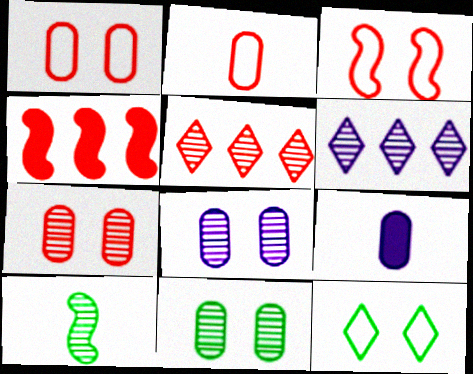[[5, 8, 10], 
[6, 7, 10], 
[7, 8, 11]]